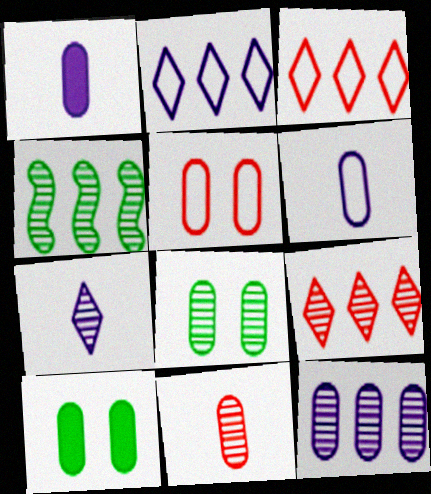[[4, 9, 12], 
[8, 11, 12]]